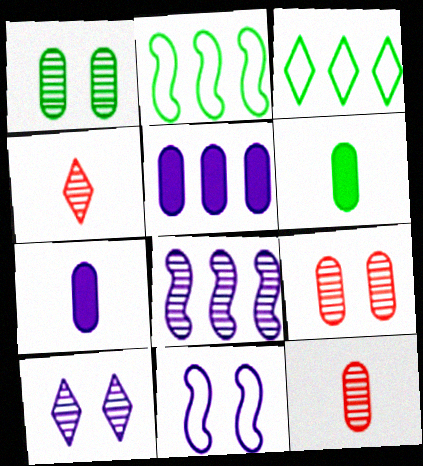[[1, 4, 8]]